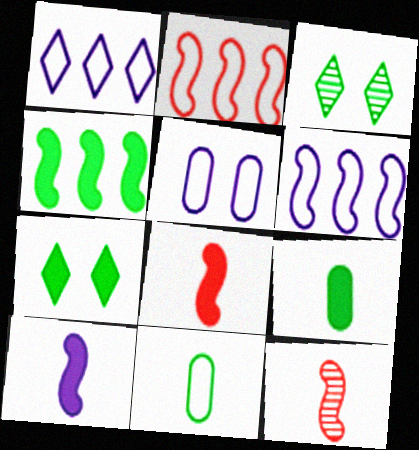[[3, 4, 11], 
[4, 7, 9]]